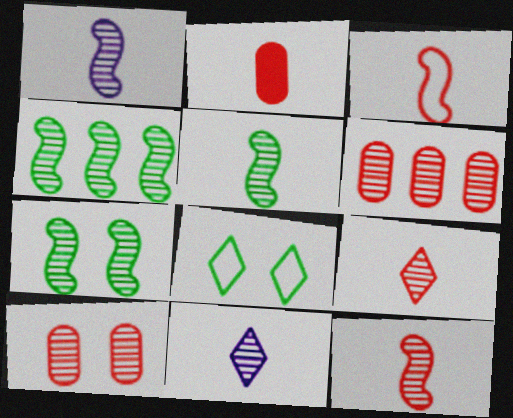[[1, 5, 12], 
[2, 3, 9], 
[4, 5, 7], 
[4, 10, 11], 
[6, 7, 11]]